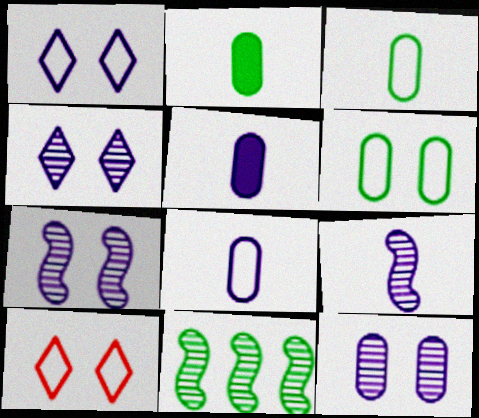[[4, 7, 12], 
[5, 10, 11]]